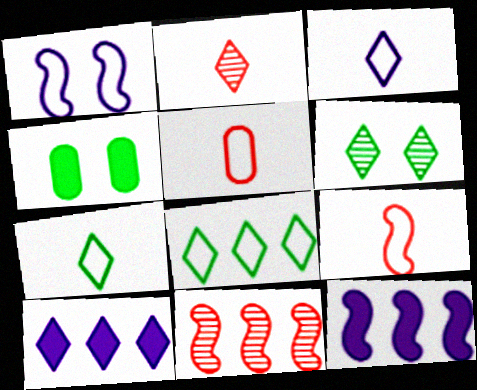[[1, 5, 8], 
[3, 4, 11], 
[5, 6, 12]]